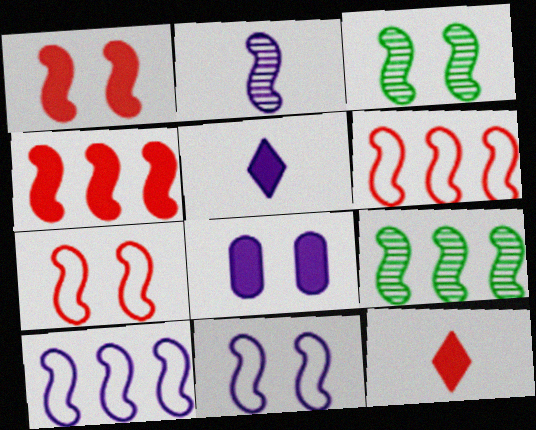[[1, 3, 11], 
[4, 9, 10]]